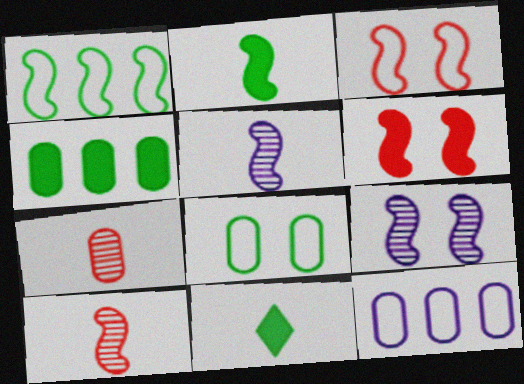[[1, 5, 6]]